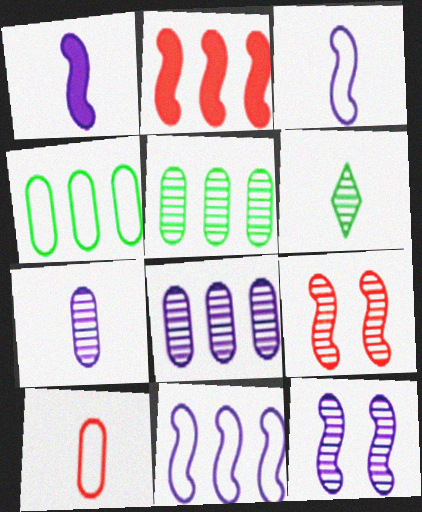[[1, 6, 10], 
[1, 11, 12], 
[6, 8, 9]]